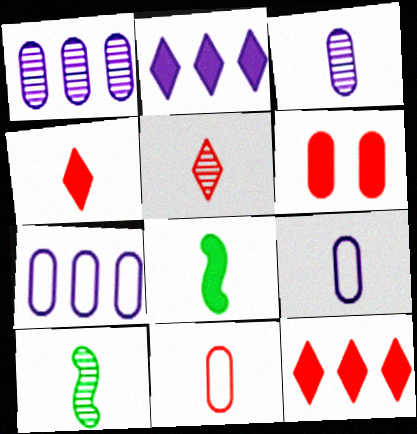[[2, 6, 8], 
[3, 5, 10], 
[4, 9, 10], 
[5, 8, 9]]